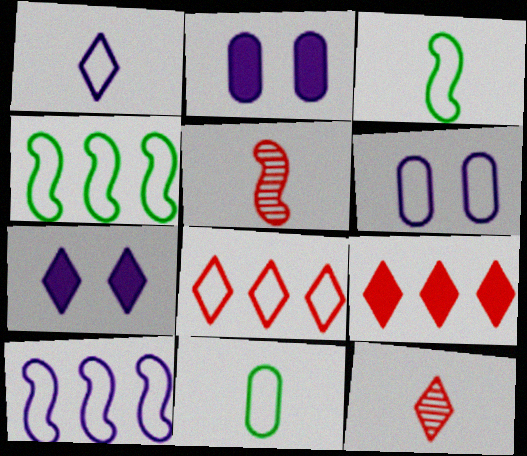[[1, 6, 10], 
[2, 4, 12], 
[3, 6, 8]]